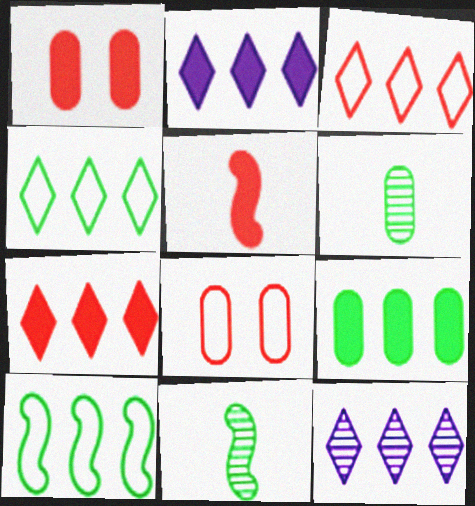[[1, 5, 7], 
[2, 8, 11], 
[4, 7, 12]]